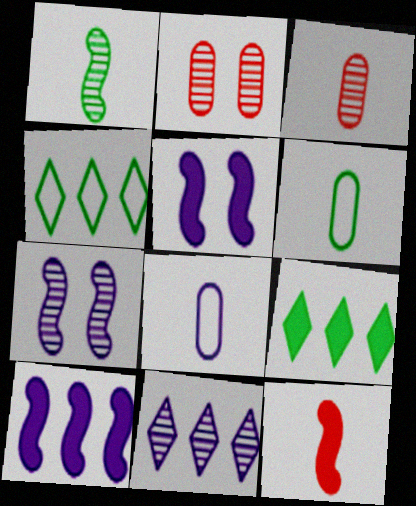[[1, 2, 11], 
[3, 4, 5], 
[5, 8, 11]]